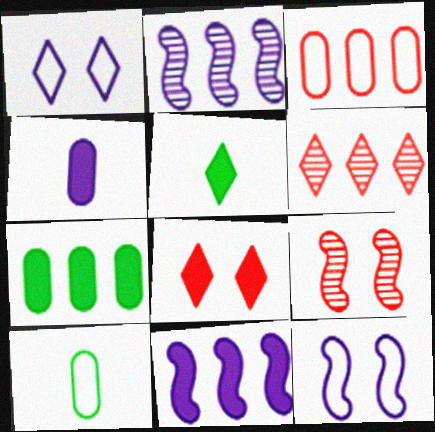[[1, 2, 4], 
[1, 5, 6], 
[2, 8, 10]]